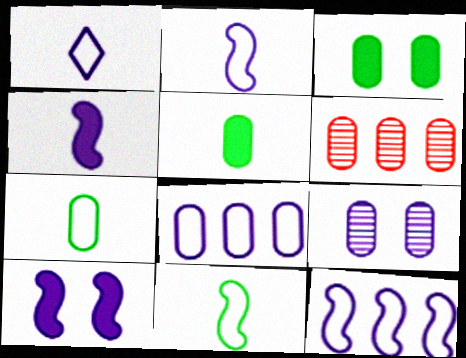[]